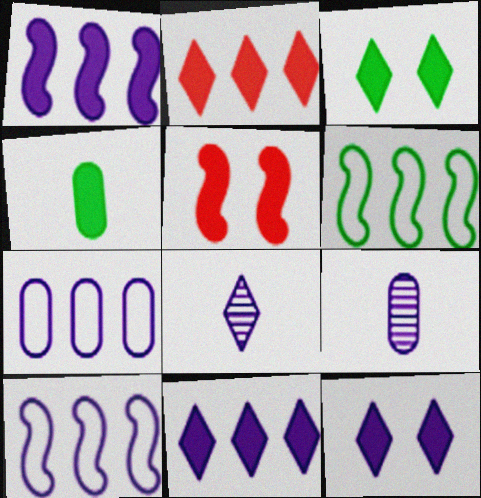[[4, 5, 11], 
[9, 10, 12]]